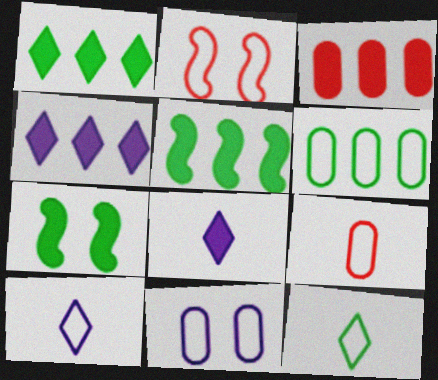[[2, 6, 10], 
[3, 4, 5], 
[3, 7, 8], 
[6, 9, 11]]